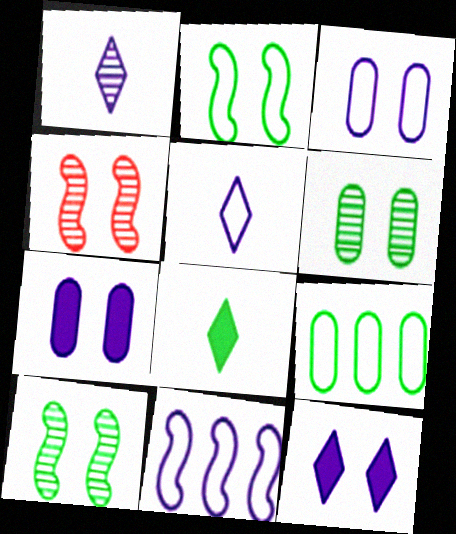[[1, 7, 11], 
[3, 5, 11], 
[8, 9, 10]]